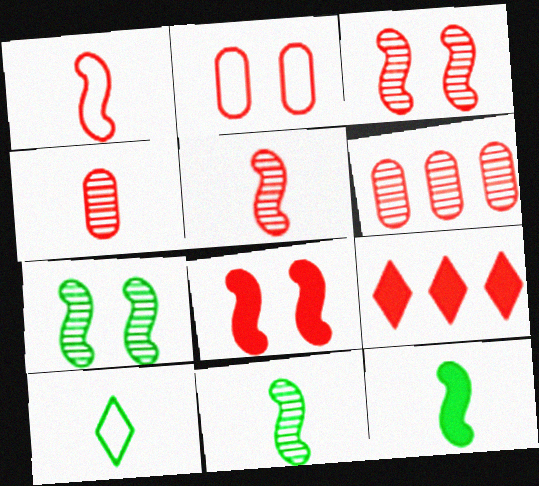[[2, 5, 9]]